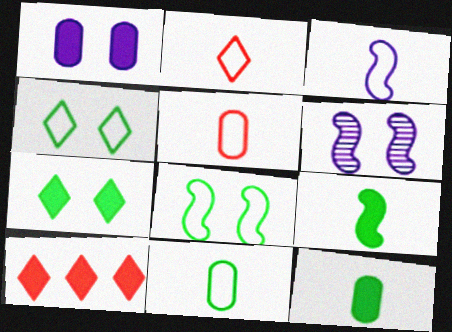[[1, 9, 10], 
[2, 3, 11], 
[6, 10, 11]]